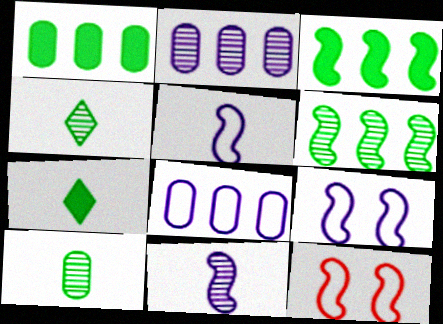[[2, 7, 12], 
[3, 11, 12]]